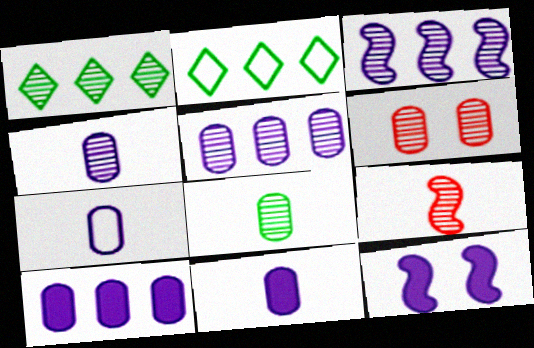[[4, 7, 11], 
[5, 6, 8]]